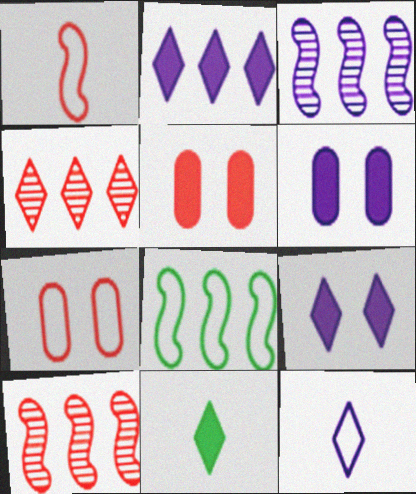[[1, 4, 5], 
[3, 6, 12], 
[3, 7, 11], 
[7, 8, 12]]